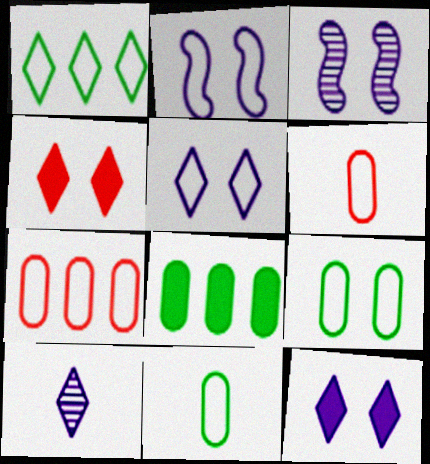[[1, 2, 6], 
[1, 4, 10], 
[3, 4, 9]]